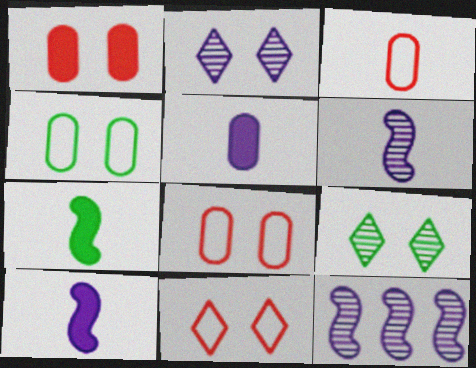[]